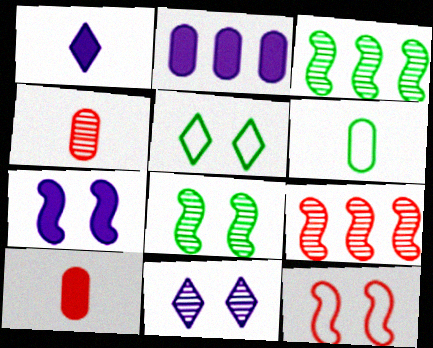[[1, 2, 7], 
[3, 4, 11], 
[7, 8, 12]]